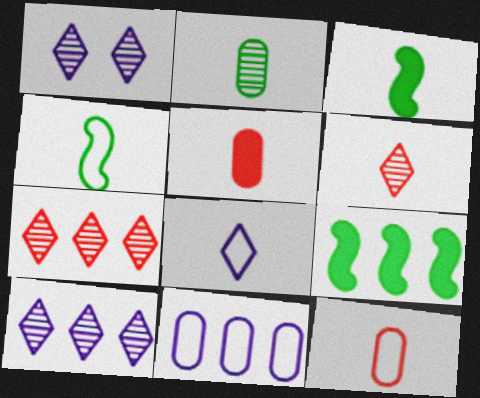[[1, 9, 12], 
[4, 8, 12], 
[7, 9, 11]]